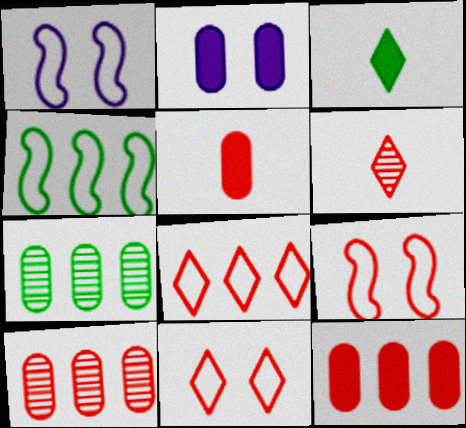[[1, 3, 10], 
[2, 4, 6], 
[6, 9, 12]]